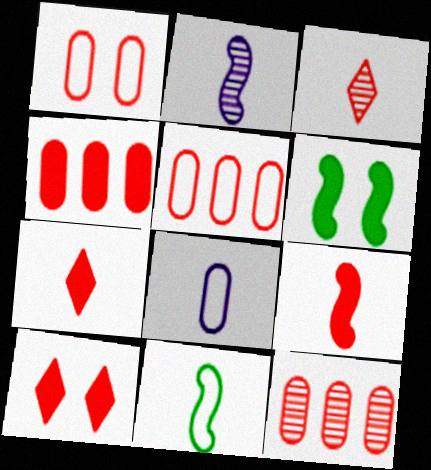[[2, 9, 11], 
[4, 5, 12], 
[4, 9, 10]]